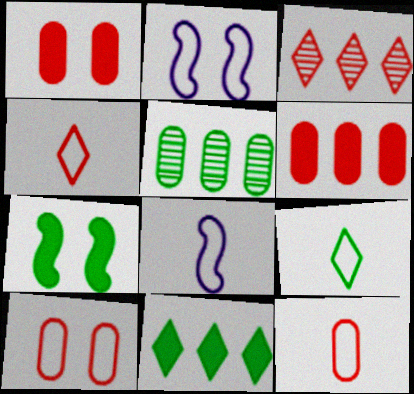[[5, 7, 9], 
[8, 9, 12]]